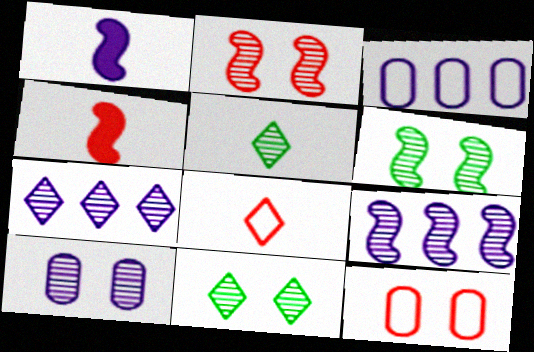[[2, 10, 11], 
[3, 4, 11]]